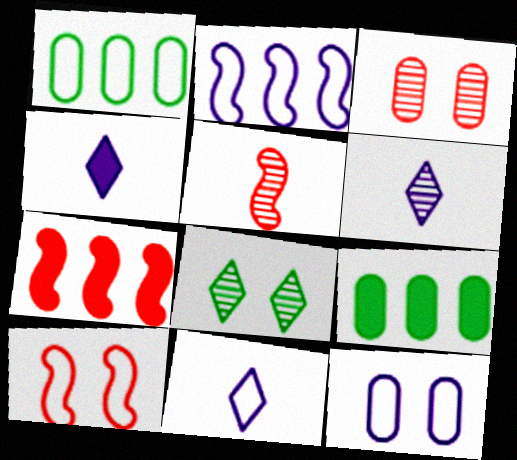[[1, 10, 11], 
[2, 11, 12], 
[4, 6, 11], 
[5, 7, 10], 
[6, 9, 10]]